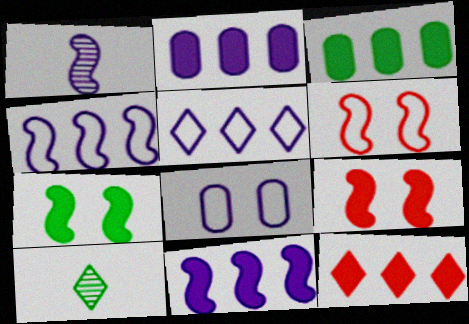[[2, 6, 10], 
[3, 11, 12]]